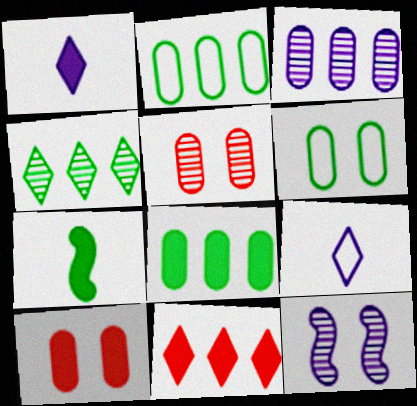[[4, 6, 7]]